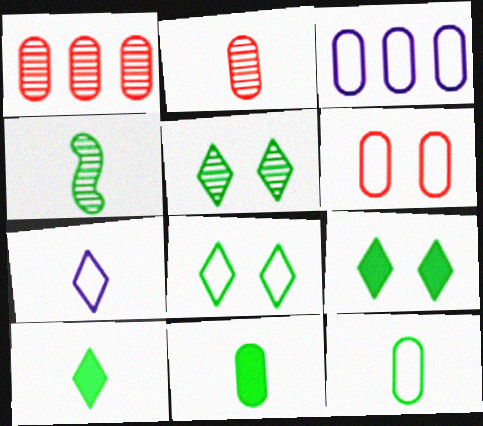[[3, 6, 12], 
[4, 10, 12], 
[5, 8, 9]]